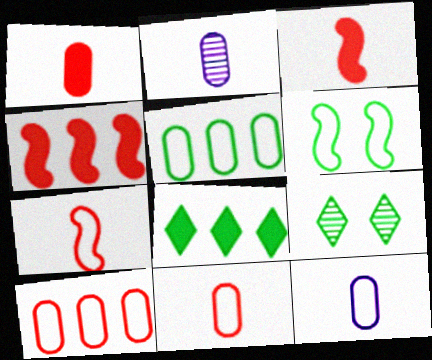[[4, 9, 12]]